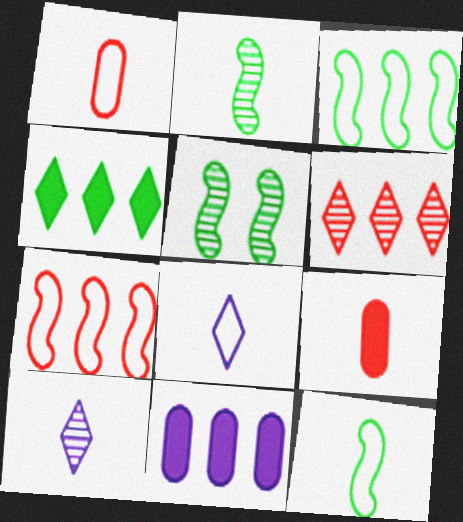[[1, 8, 12], 
[2, 8, 9], 
[3, 6, 11], 
[9, 10, 12]]